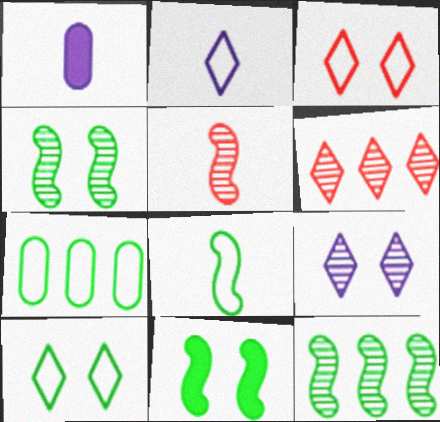[[1, 3, 12], 
[7, 8, 10], 
[8, 11, 12]]